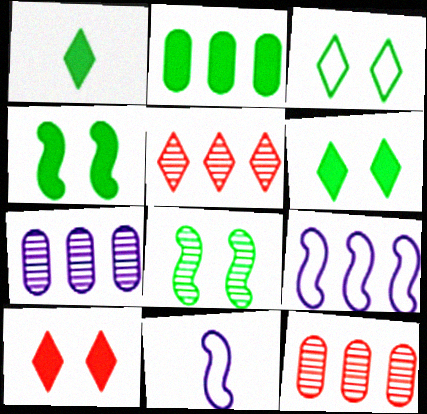[[1, 2, 4], 
[2, 5, 9], 
[6, 11, 12]]